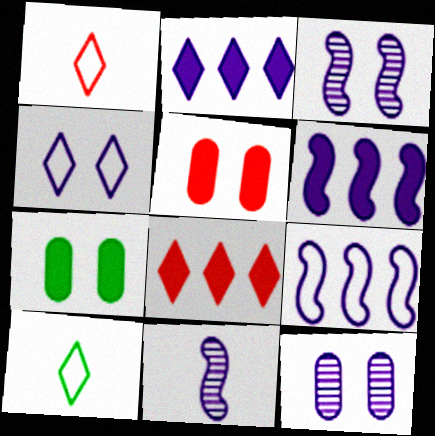[]